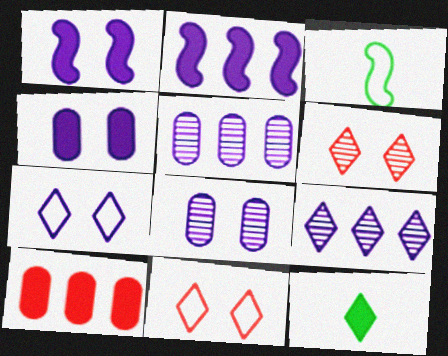[[1, 7, 8], 
[1, 10, 12], 
[9, 11, 12]]